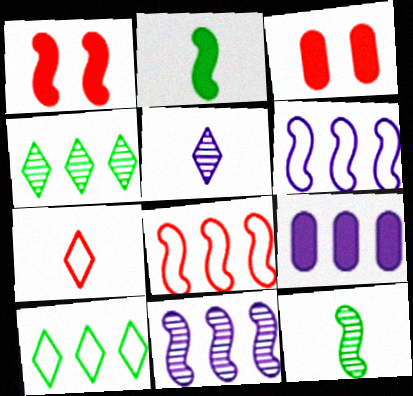[[1, 6, 12], 
[4, 8, 9]]